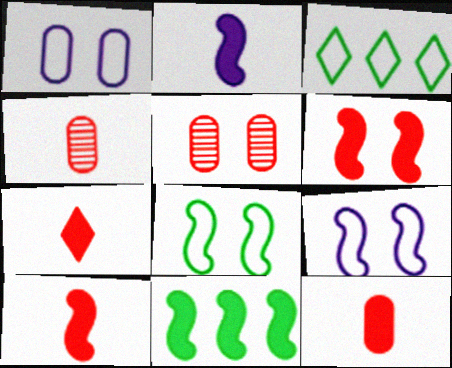[[2, 3, 5], 
[2, 6, 11], 
[7, 10, 12]]